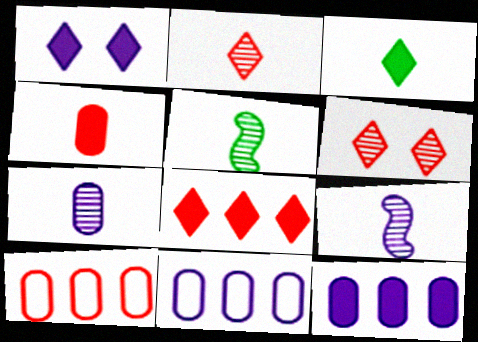[[1, 3, 8], 
[1, 5, 10], 
[1, 9, 11], 
[2, 5, 7]]